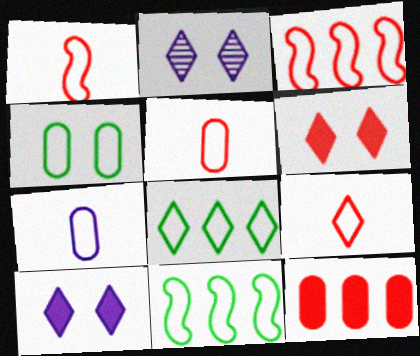[[1, 5, 9]]